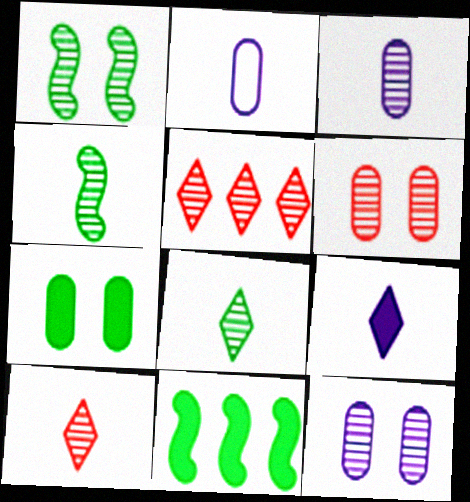[[1, 3, 5], 
[3, 4, 10], 
[4, 5, 12]]